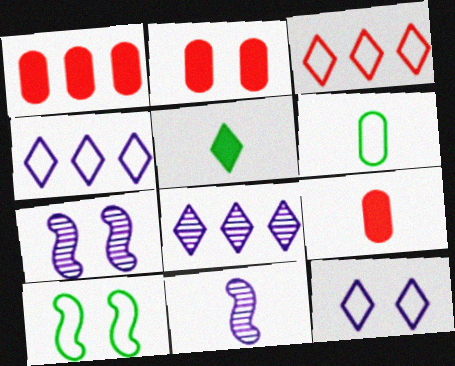[[1, 2, 9], 
[8, 9, 10]]